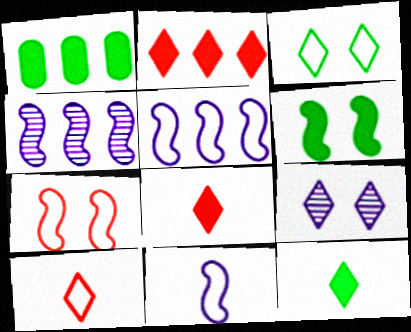[[1, 6, 12]]